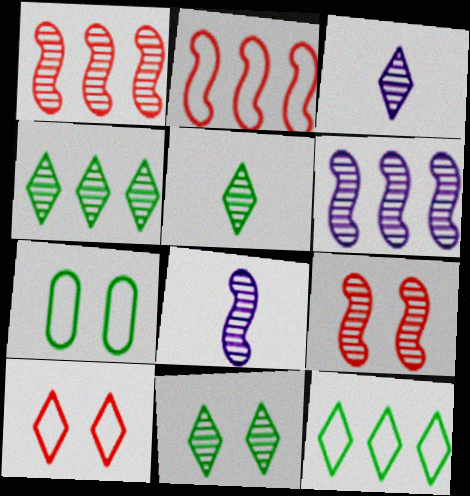[[4, 5, 11]]